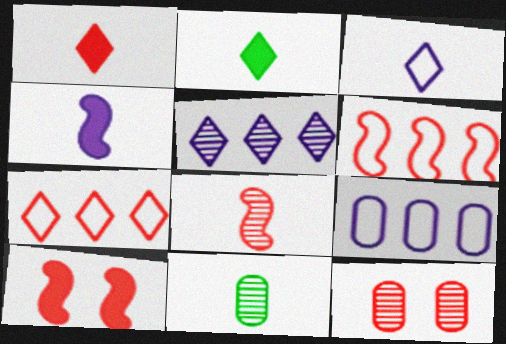[[1, 6, 12], 
[6, 8, 10]]